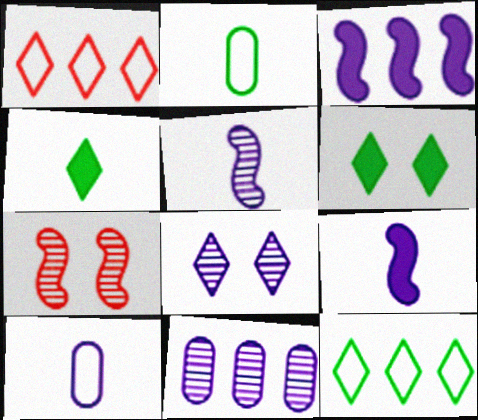[[1, 4, 8], 
[3, 8, 10], 
[5, 8, 11]]